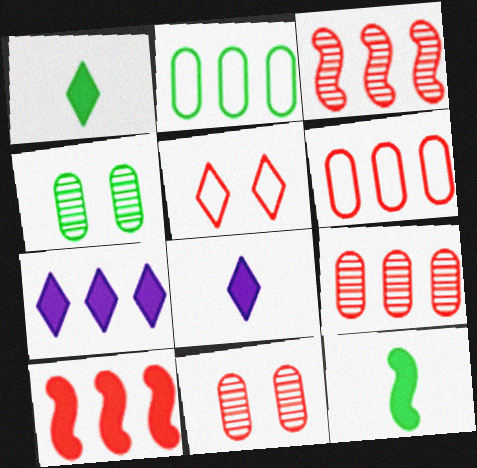[[2, 3, 7]]